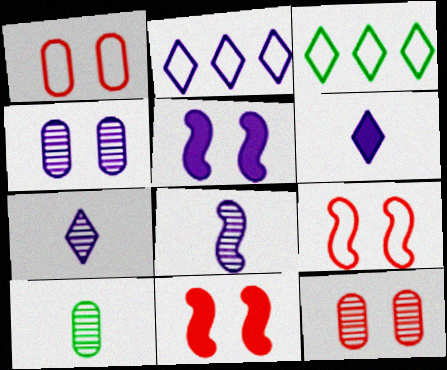[[2, 10, 11]]